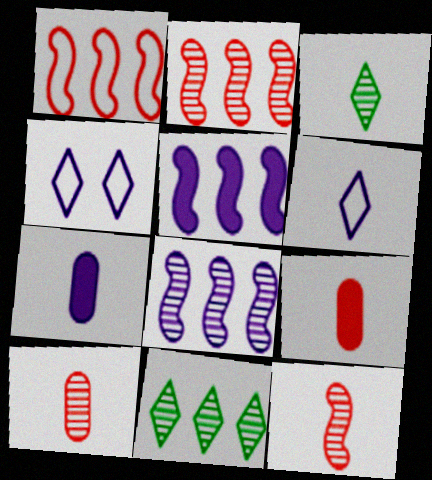[[4, 7, 8]]